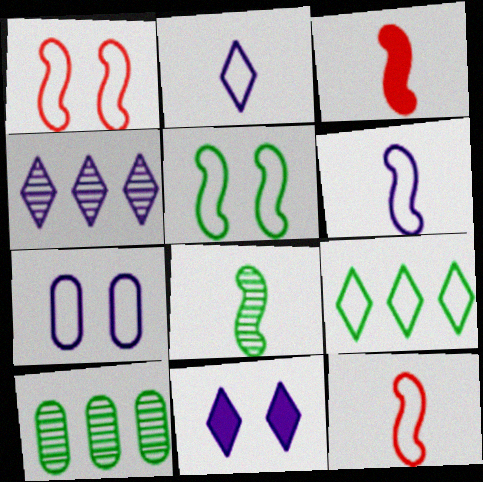[[2, 4, 11], 
[3, 6, 8], 
[7, 9, 12], 
[10, 11, 12]]